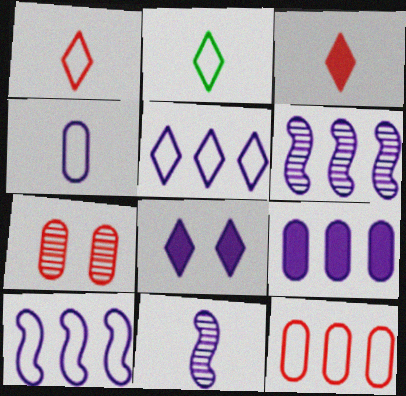[[4, 6, 8], 
[5, 6, 9]]